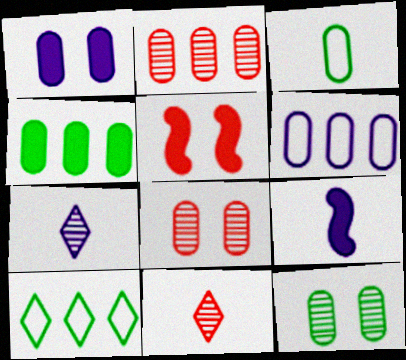[[1, 2, 3], 
[2, 4, 6], 
[3, 4, 12], 
[3, 9, 11], 
[8, 9, 10]]